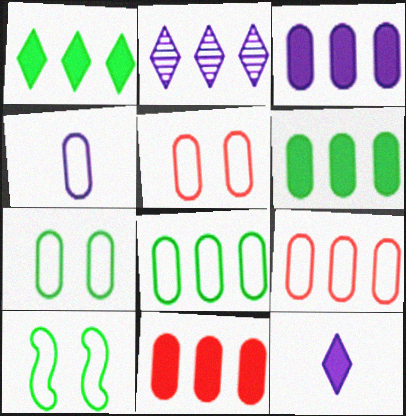[[3, 6, 11], 
[4, 5, 8], 
[4, 7, 9]]